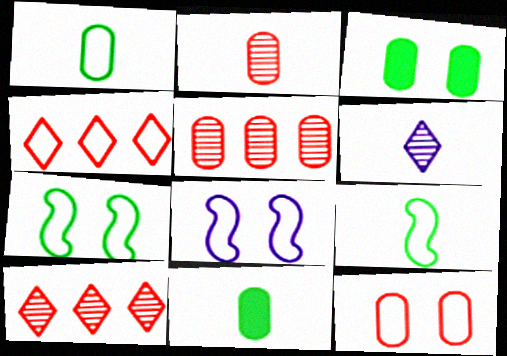[[1, 4, 8], 
[8, 10, 11]]